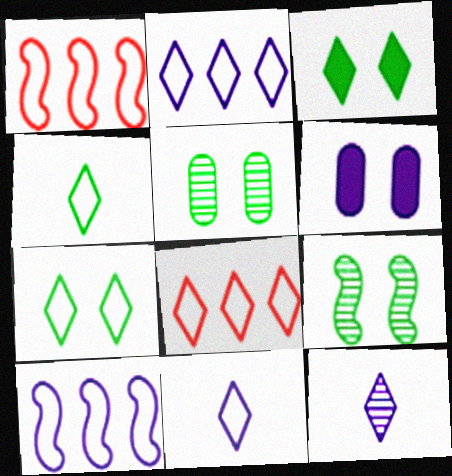[[3, 8, 12], 
[6, 10, 12], 
[7, 8, 11]]